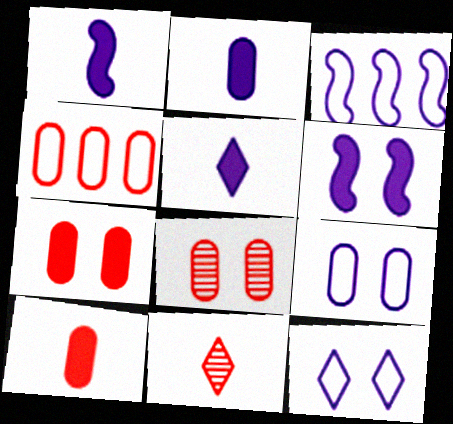[[1, 2, 5], 
[4, 8, 10]]